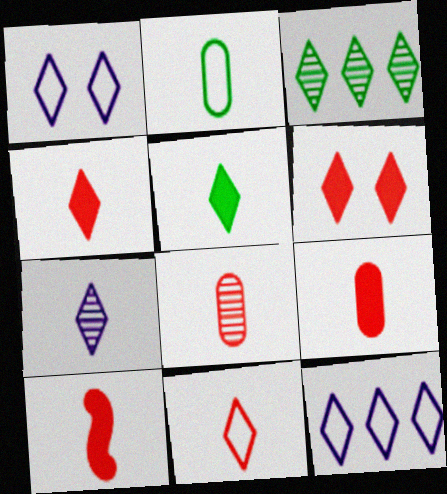[[1, 3, 4], 
[2, 7, 10], 
[4, 9, 10], 
[5, 7, 11], 
[8, 10, 11]]